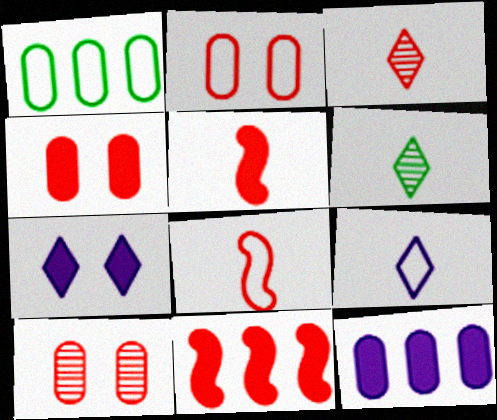[[2, 3, 11], 
[2, 4, 10]]